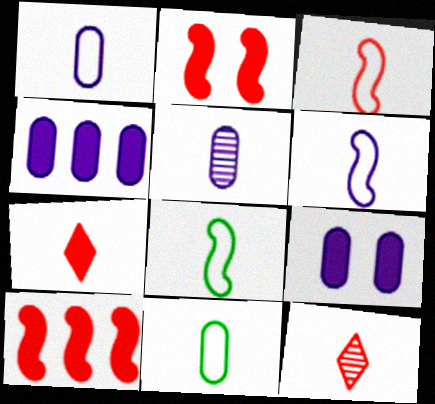[[3, 6, 8], 
[5, 7, 8]]